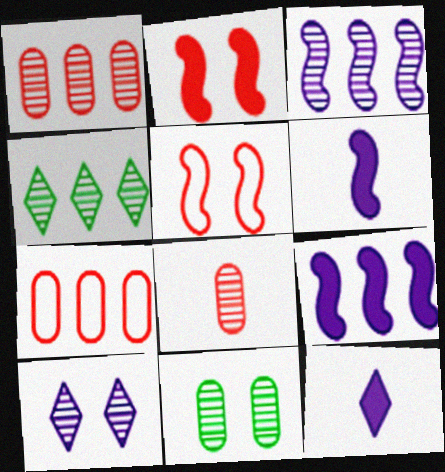[[1, 3, 4], 
[4, 7, 9]]